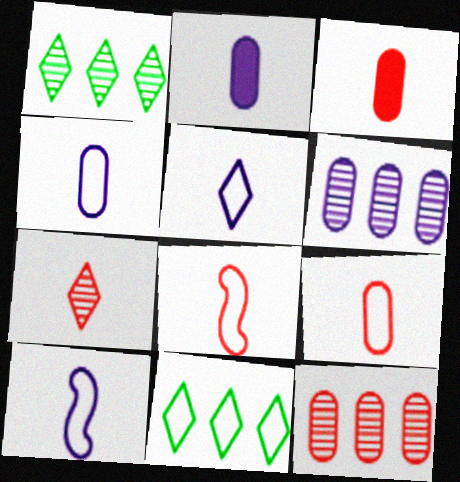[[3, 7, 8], 
[4, 5, 10]]